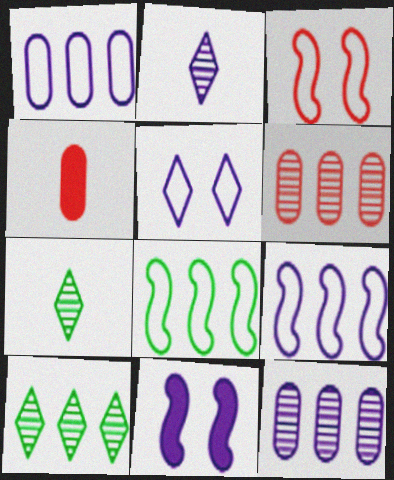[[1, 2, 11]]